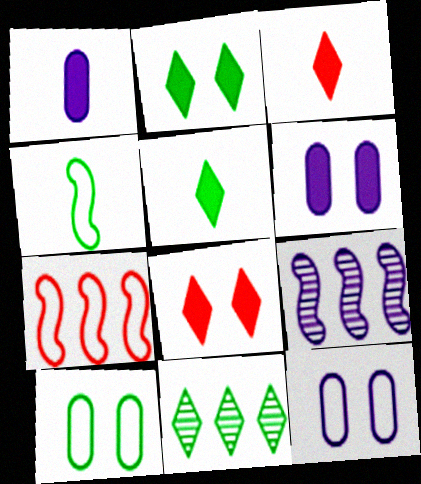[[3, 9, 10]]